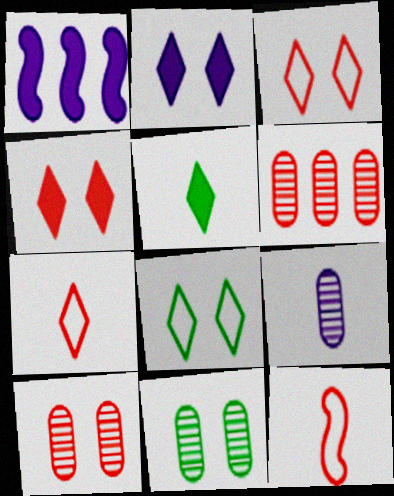[[1, 7, 11], 
[4, 6, 12], 
[5, 9, 12], 
[6, 9, 11]]